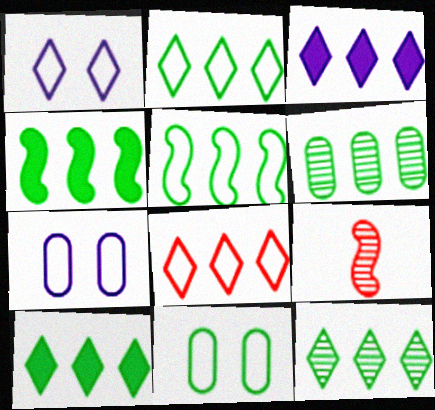[[2, 4, 6], 
[2, 10, 12], 
[3, 8, 12], 
[3, 9, 11], 
[5, 6, 10], 
[7, 9, 10]]